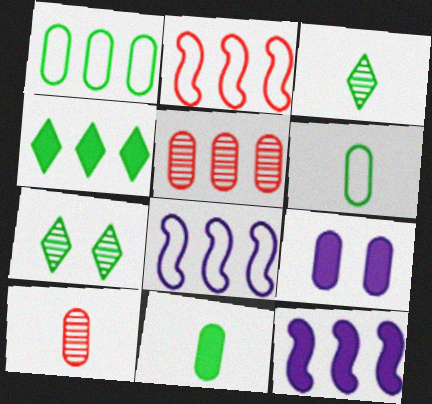[[1, 9, 10], 
[2, 3, 9], 
[4, 5, 8], 
[5, 6, 9]]